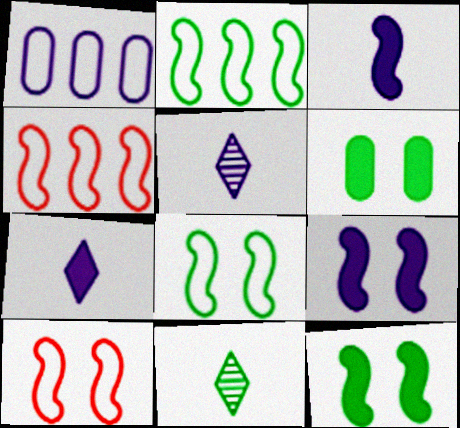[[1, 5, 9], 
[2, 6, 11], 
[4, 5, 6]]